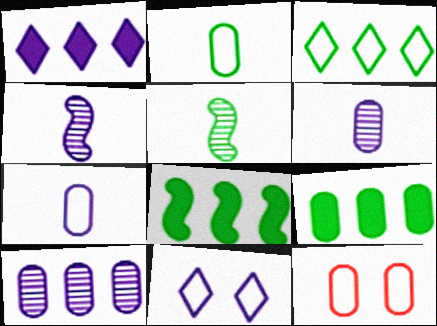[[1, 5, 12], 
[6, 9, 12]]